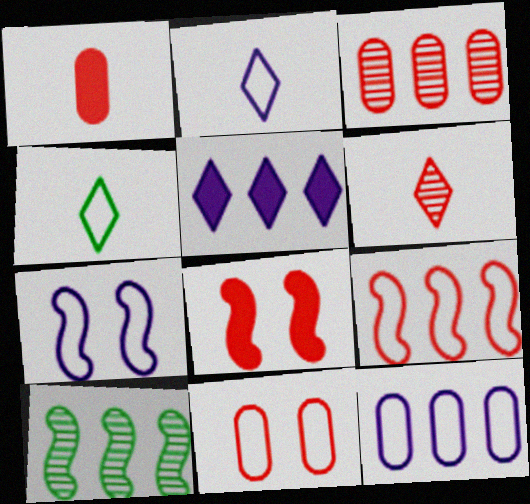[[1, 3, 11], 
[2, 7, 12]]